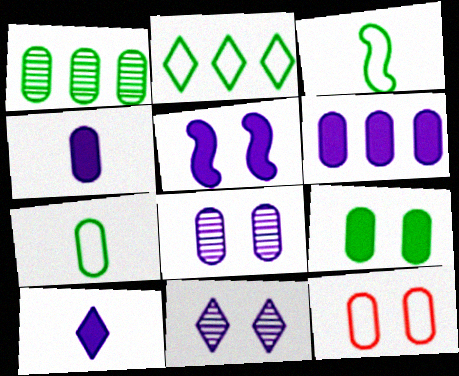[[1, 4, 12], 
[1, 7, 9], 
[5, 6, 10], 
[8, 9, 12]]